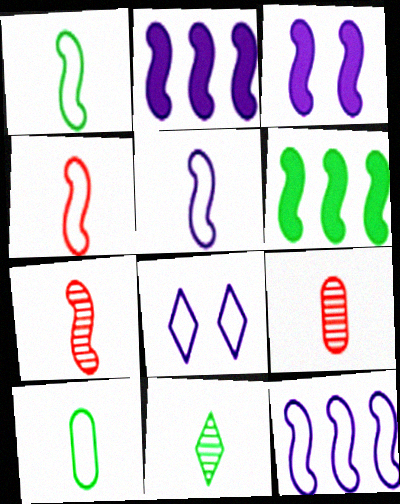[[1, 4, 5], 
[6, 8, 9]]